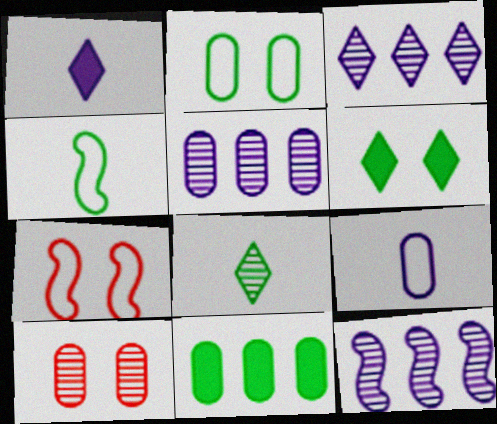[[3, 5, 12], 
[8, 10, 12], 
[9, 10, 11]]